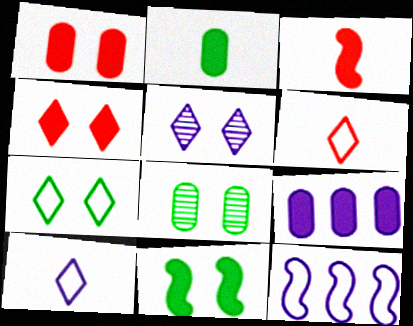[[1, 2, 9], 
[4, 5, 7], 
[7, 8, 11]]